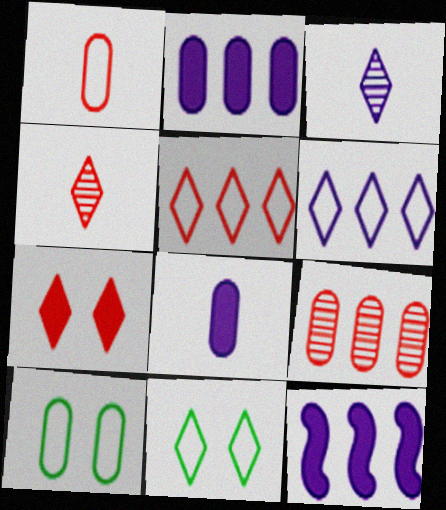[[4, 5, 7], 
[4, 10, 12], 
[8, 9, 10]]